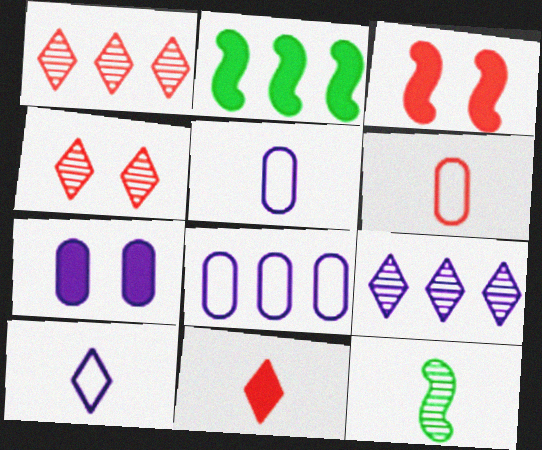[[1, 2, 8], 
[1, 3, 6], 
[2, 4, 5], 
[2, 7, 11], 
[5, 11, 12]]